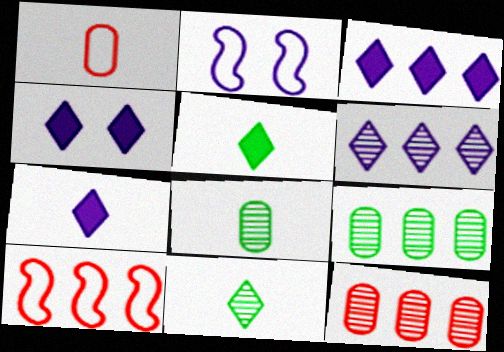[[2, 5, 12], 
[3, 4, 7], 
[3, 9, 10], 
[4, 8, 10]]